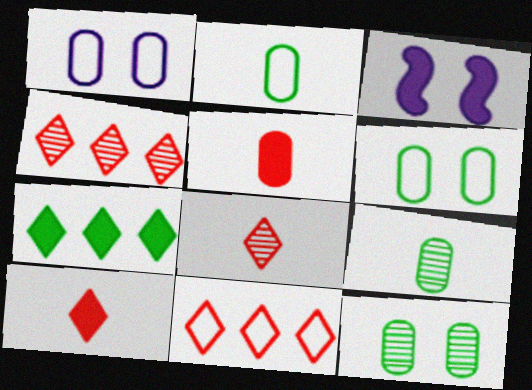[[2, 3, 4], 
[3, 5, 7], 
[3, 9, 11]]